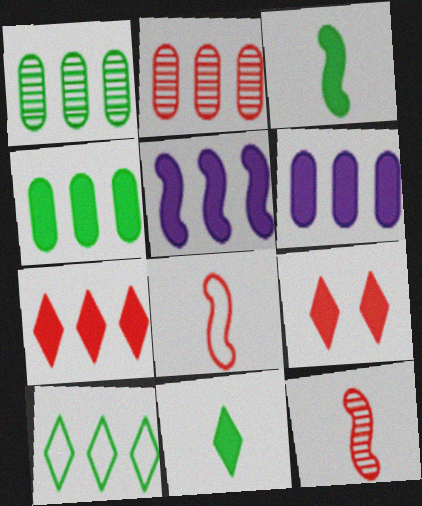[[2, 5, 10], 
[2, 8, 9], 
[3, 6, 9], 
[4, 5, 7]]